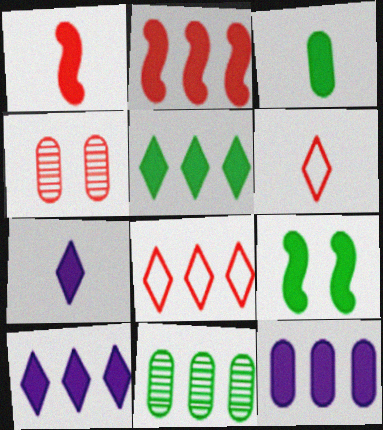[[1, 3, 7], 
[1, 4, 8], 
[2, 4, 6], 
[2, 5, 12], 
[3, 5, 9]]